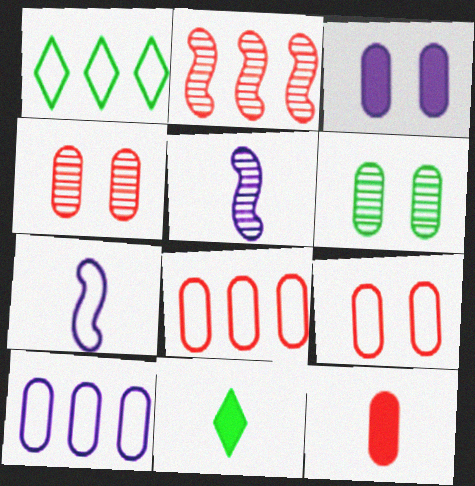[[1, 7, 9], 
[3, 6, 9], 
[4, 8, 12], 
[6, 10, 12]]